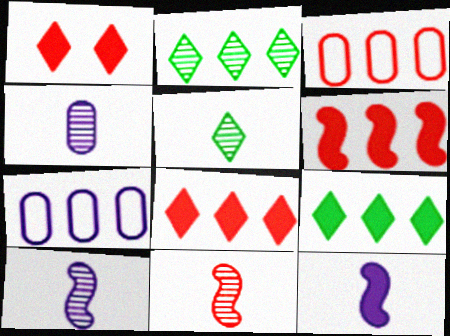[[1, 3, 11], 
[2, 6, 7], 
[4, 5, 11]]